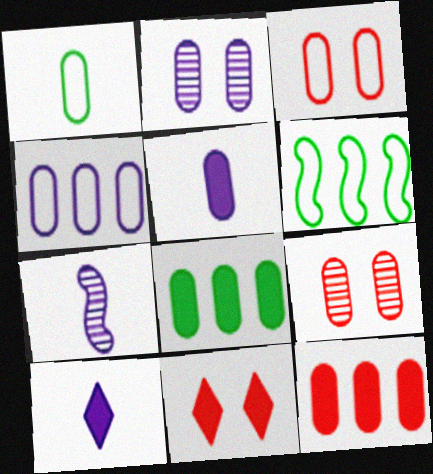[[1, 2, 12], 
[1, 3, 4], 
[2, 4, 5], 
[6, 9, 10]]